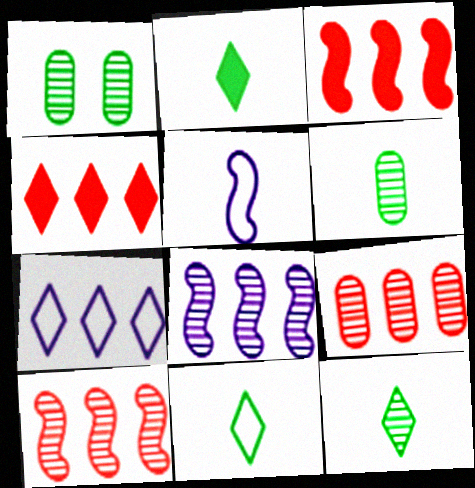[[1, 4, 5], 
[2, 11, 12]]